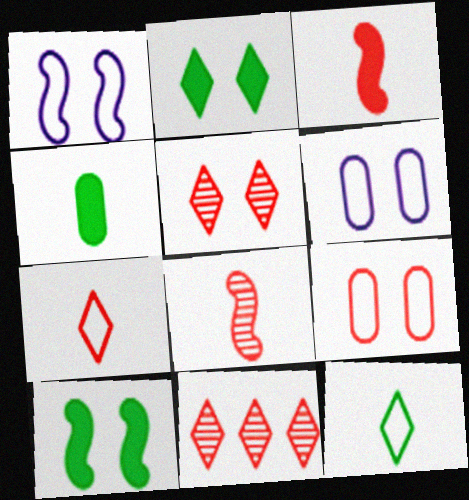[[1, 4, 11], 
[3, 9, 11], 
[5, 6, 10]]